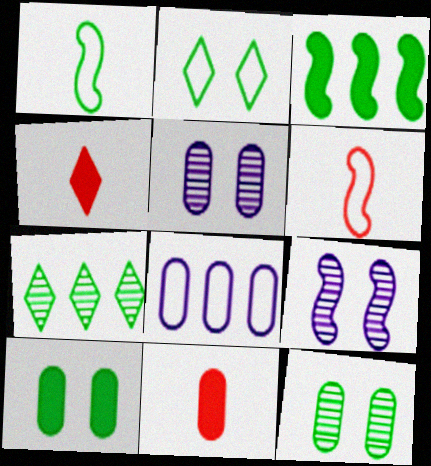[[1, 7, 10], 
[2, 6, 8], 
[3, 6, 9], 
[8, 11, 12]]